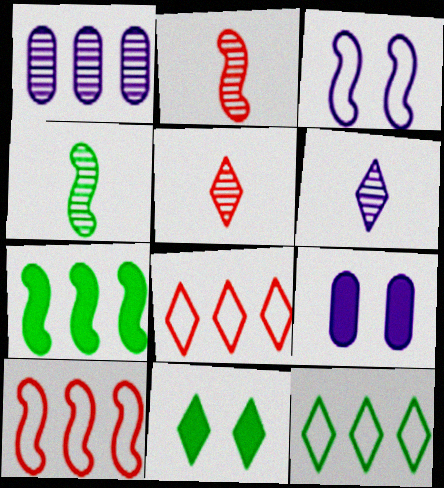[[1, 7, 8], 
[2, 3, 7], 
[2, 9, 12], 
[4, 8, 9], 
[6, 8, 11]]